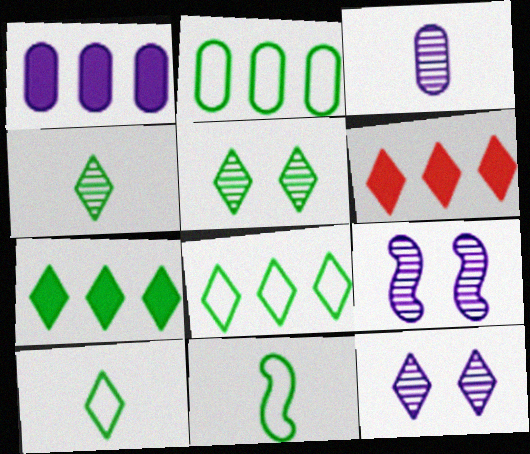[[5, 7, 10], 
[6, 10, 12]]